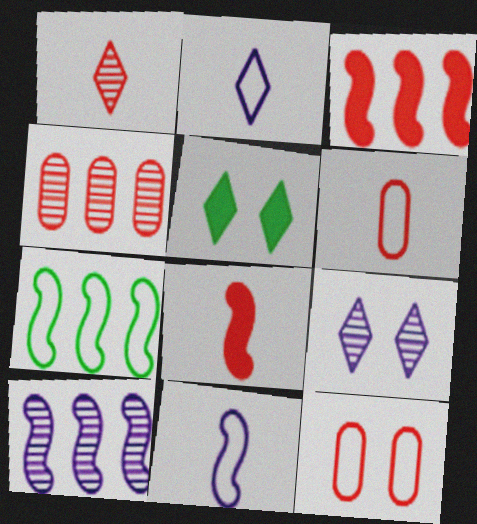[[1, 3, 12], 
[1, 6, 8], 
[2, 7, 12], 
[3, 7, 10], 
[4, 5, 11], 
[5, 6, 10]]